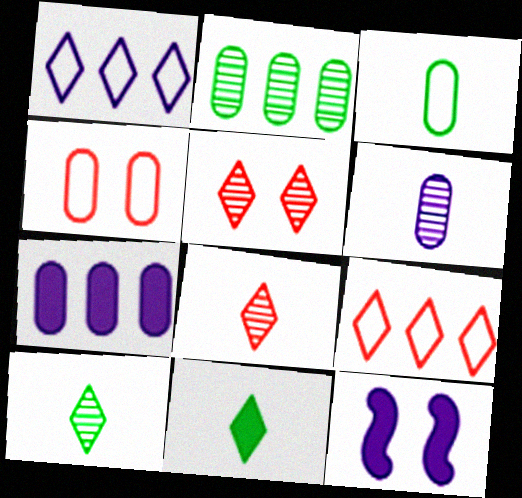[[1, 5, 11], 
[1, 6, 12]]